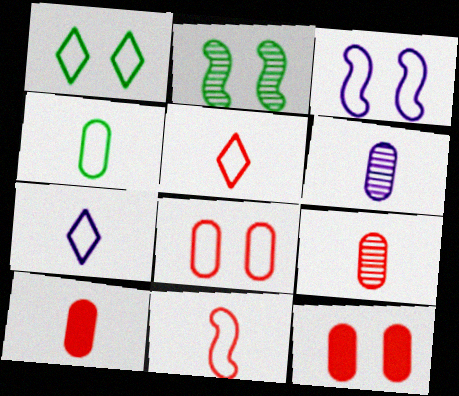[[1, 3, 8], 
[4, 6, 10], 
[4, 7, 11]]